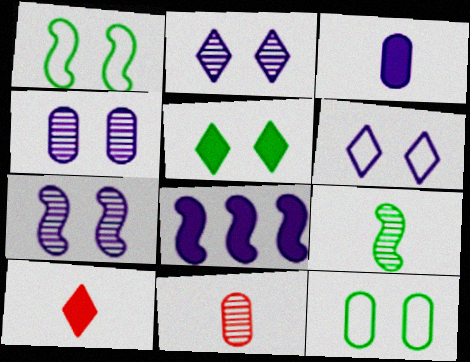[[2, 4, 7]]